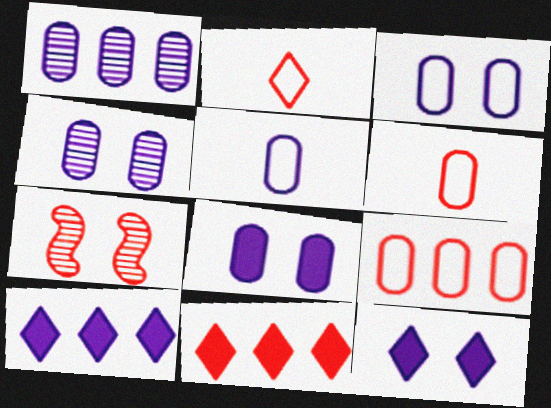[[1, 5, 8], 
[3, 4, 8], 
[6, 7, 11]]